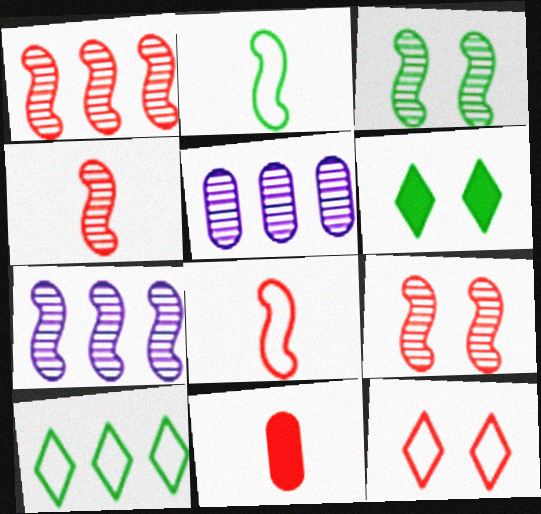[[1, 4, 9], 
[1, 11, 12], 
[3, 4, 7], 
[5, 6, 8]]